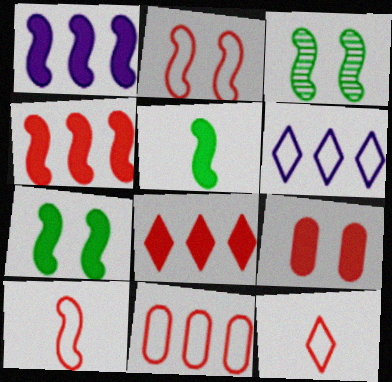[[1, 3, 10], 
[2, 11, 12]]